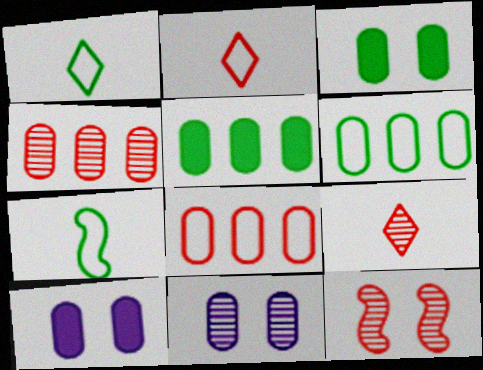[[4, 9, 12]]